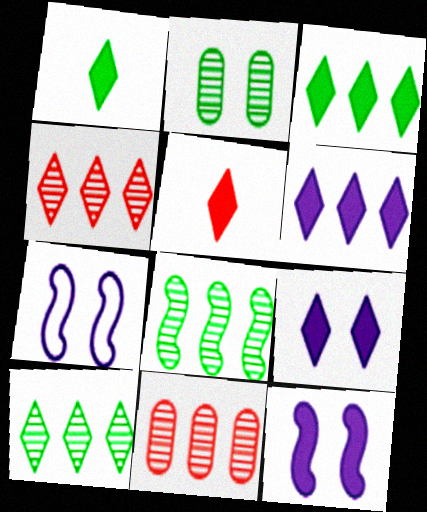[[1, 7, 11], 
[3, 5, 9]]